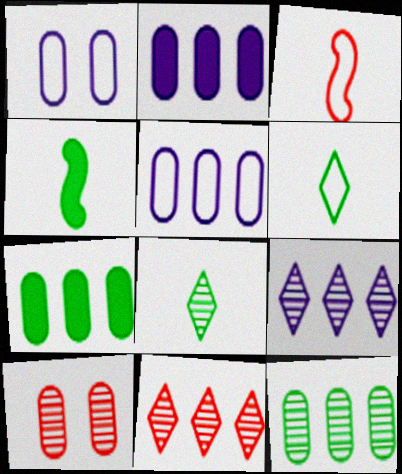[[1, 4, 11]]